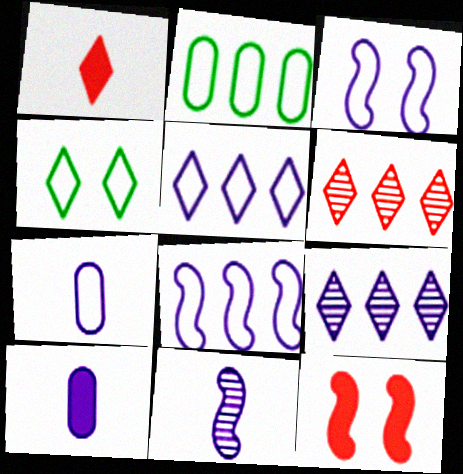[[1, 4, 9], 
[3, 5, 7], 
[3, 9, 10]]